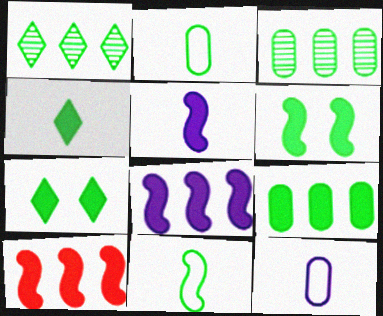[[1, 2, 6], 
[3, 7, 11], 
[4, 6, 9], 
[5, 6, 10]]